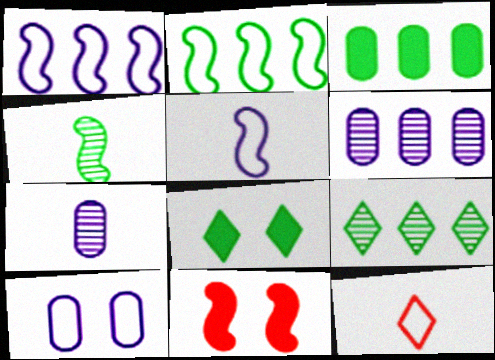[[1, 4, 11], 
[2, 3, 9], 
[2, 10, 12]]